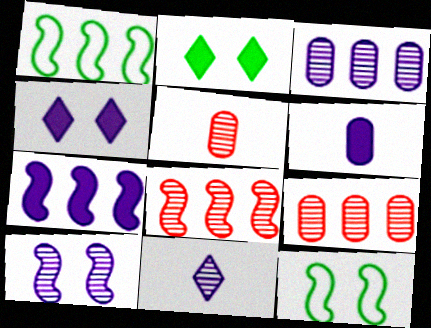[[1, 4, 5], 
[1, 7, 8], 
[3, 10, 11], 
[4, 6, 7]]